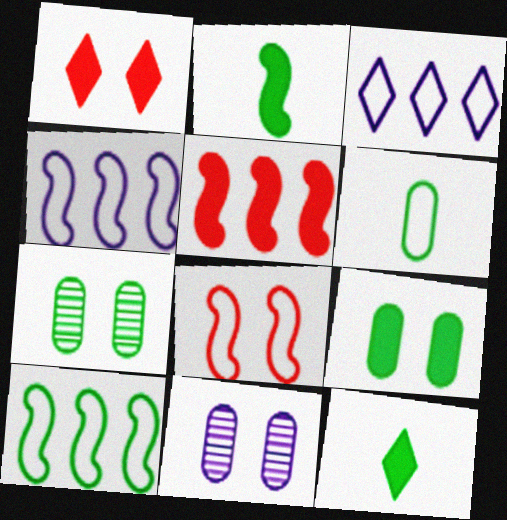[[3, 6, 8], 
[7, 10, 12]]